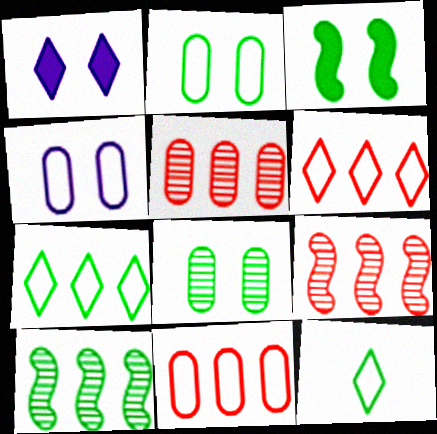[]